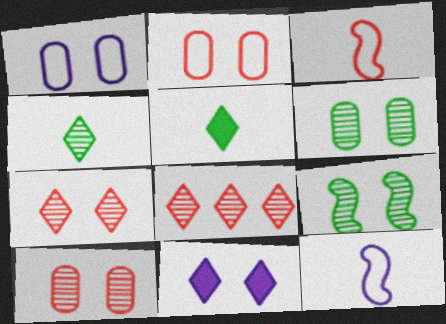[[2, 9, 11]]